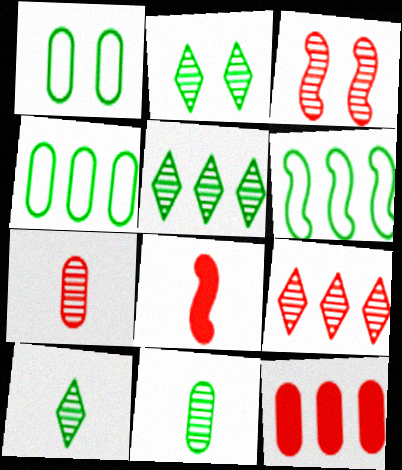[[2, 5, 10], 
[3, 7, 9]]